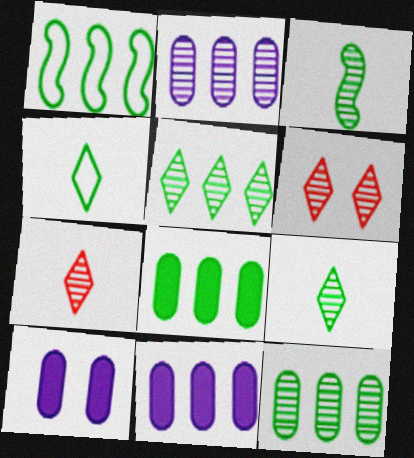[[1, 5, 8], 
[1, 7, 10], 
[2, 3, 6]]